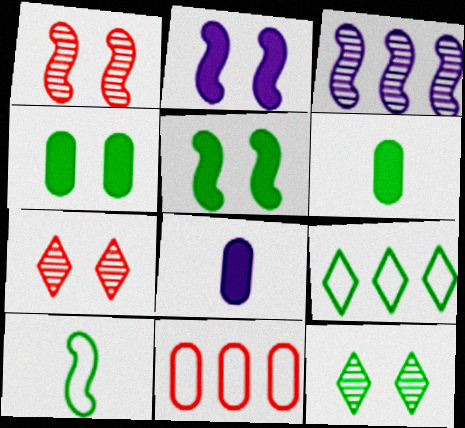[[1, 8, 9]]